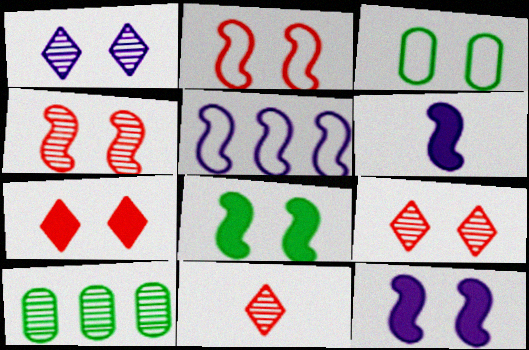[[3, 9, 12]]